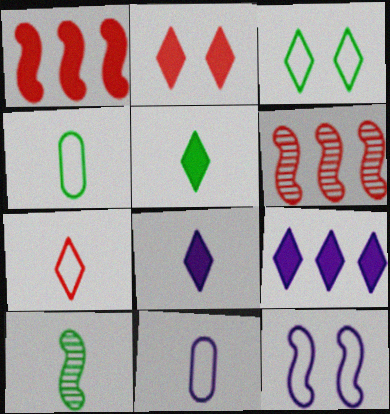[[1, 10, 12], 
[2, 5, 9], 
[4, 5, 10]]